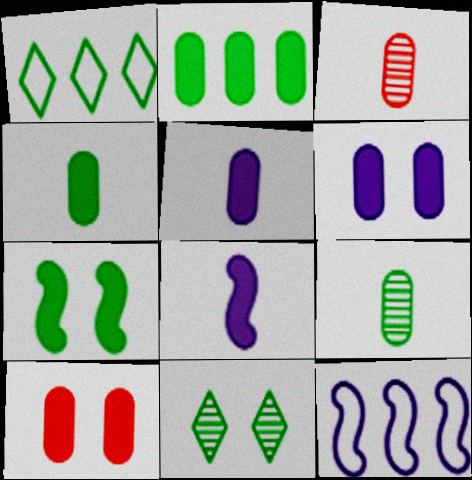[[1, 7, 9], 
[2, 5, 10]]